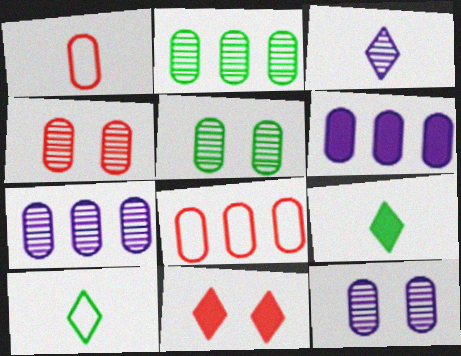[[1, 5, 6], 
[2, 6, 8], 
[4, 5, 12]]